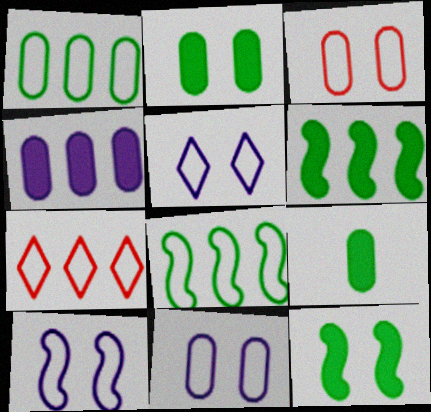[[5, 10, 11]]